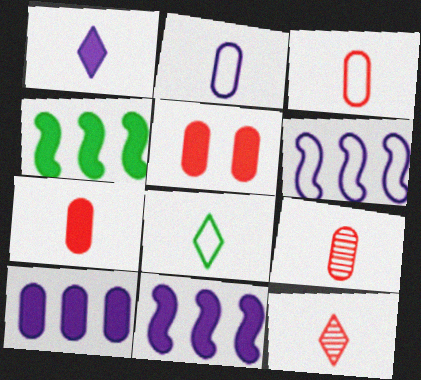[[1, 4, 5], 
[1, 8, 12], 
[3, 7, 9]]